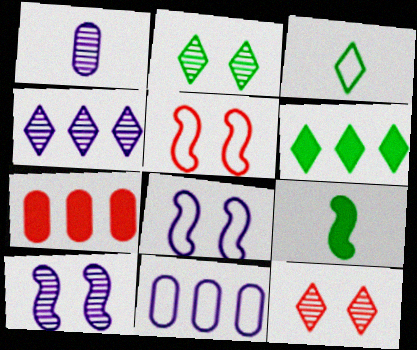[[1, 4, 10], 
[1, 5, 6], 
[2, 3, 6], 
[3, 5, 11], 
[3, 7, 10], 
[9, 11, 12]]